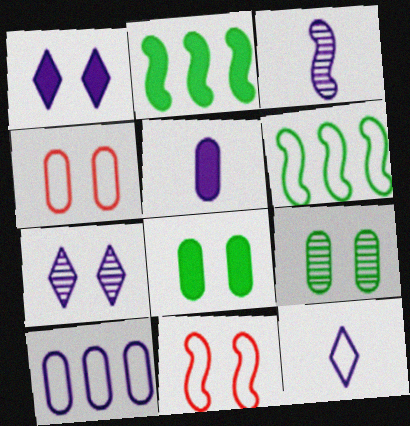[[1, 3, 10], 
[1, 9, 11], 
[2, 3, 11], 
[3, 5, 12], 
[4, 6, 12], 
[7, 8, 11]]